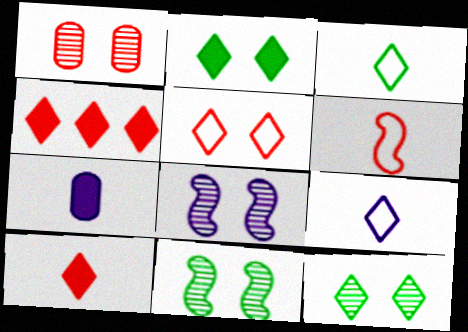[[1, 4, 6], 
[1, 8, 12], 
[4, 9, 12]]